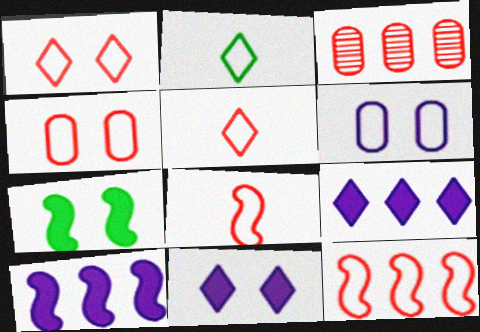[[2, 6, 12], 
[4, 5, 12]]